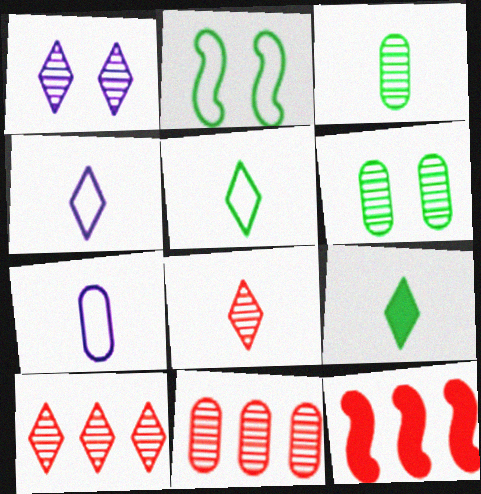[[4, 6, 12], 
[4, 8, 9]]